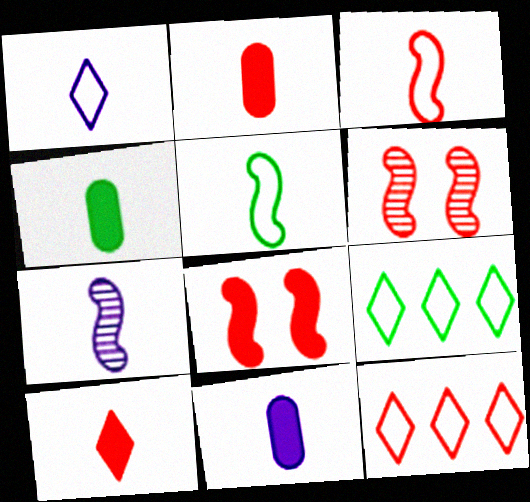[[1, 7, 11], 
[2, 4, 11], 
[2, 6, 12], 
[6, 9, 11]]